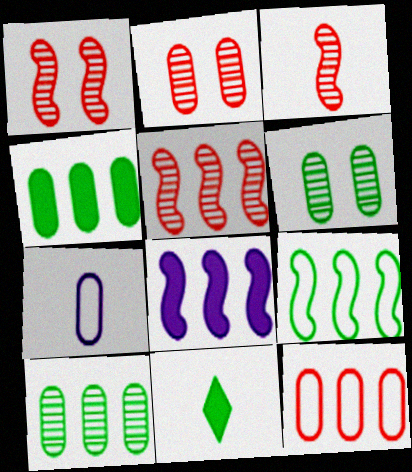[[1, 3, 5], 
[2, 4, 7], 
[3, 7, 11], 
[5, 8, 9], 
[6, 9, 11]]